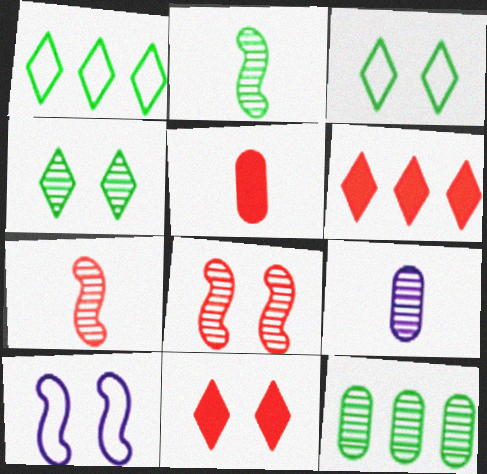[[2, 4, 12]]